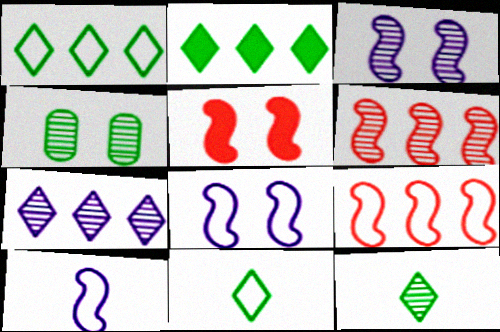[]